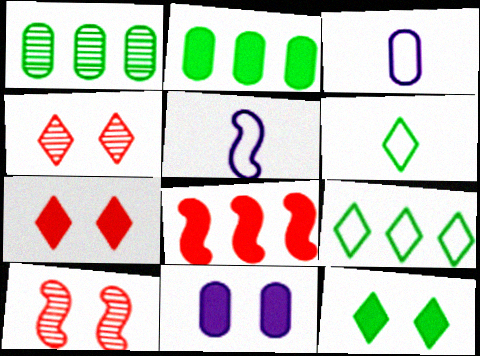[[1, 5, 7], 
[2, 4, 5]]